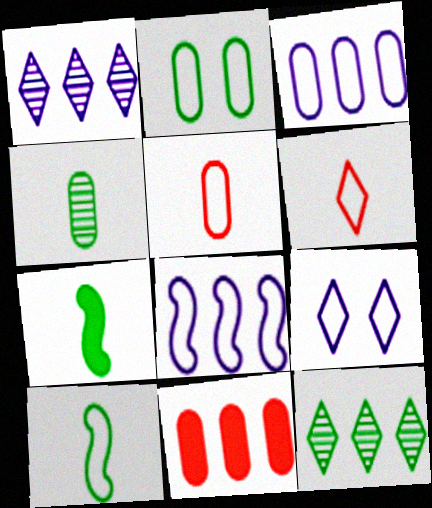[[2, 3, 5], 
[2, 6, 8], 
[2, 7, 12], 
[8, 11, 12]]